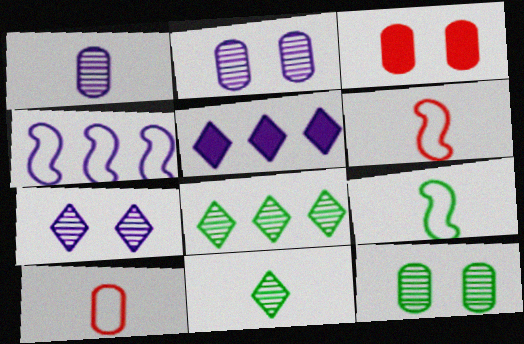[[3, 4, 11], 
[5, 6, 12]]